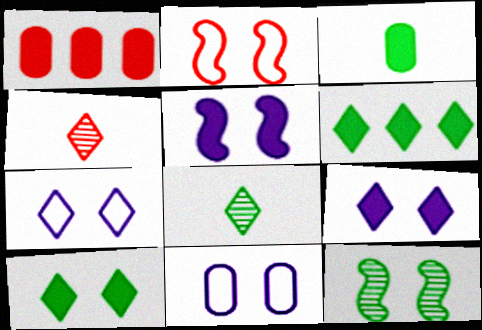[[1, 2, 4], 
[2, 5, 12], 
[4, 6, 7]]